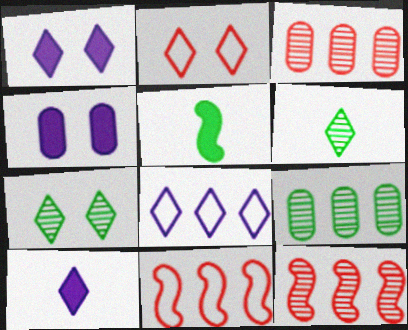[[1, 2, 7], 
[4, 6, 11]]